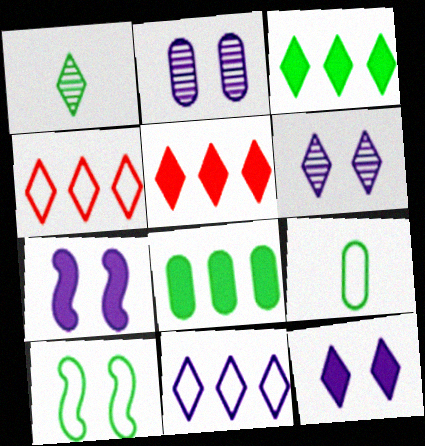[[1, 4, 12], 
[1, 8, 10]]